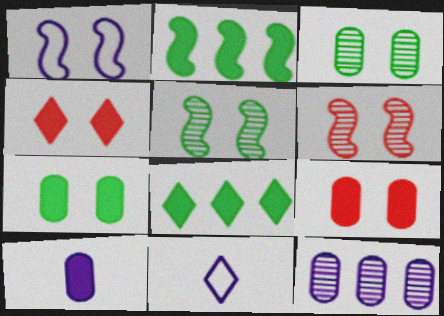[[1, 3, 4], 
[2, 4, 10]]